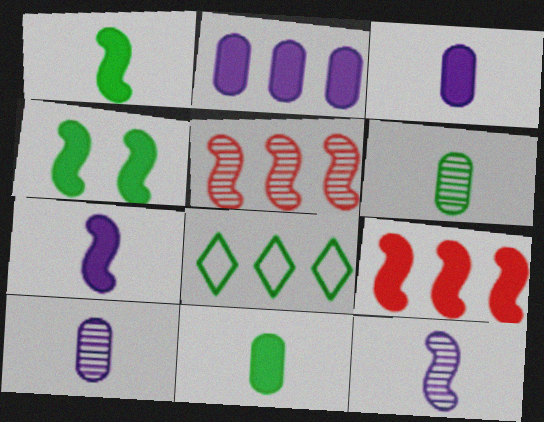[[2, 5, 8], 
[4, 6, 8], 
[4, 7, 9]]